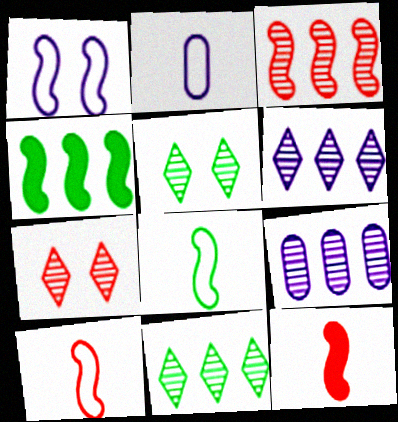[[2, 4, 7], 
[3, 9, 11]]